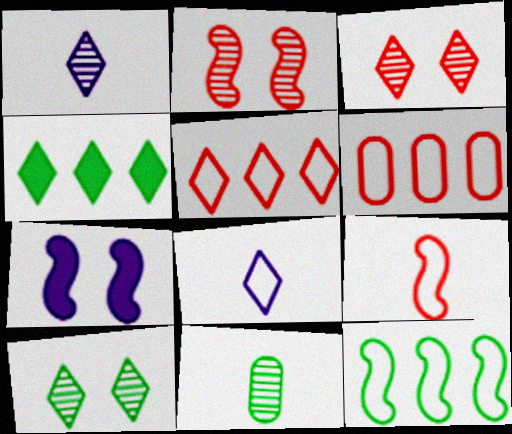[[3, 4, 8], 
[5, 7, 11]]